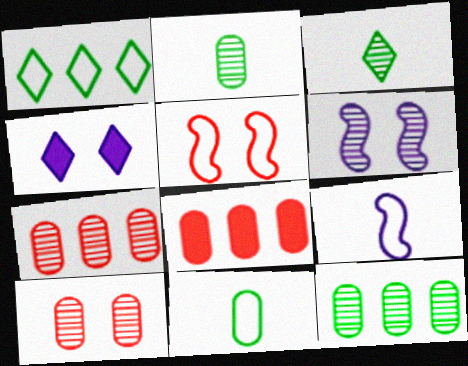[[3, 6, 7]]